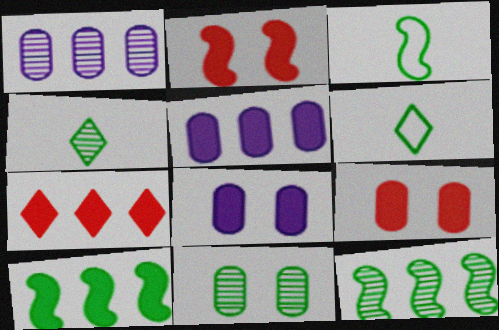[[1, 2, 6], 
[4, 11, 12], 
[5, 7, 10], 
[6, 10, 11]]